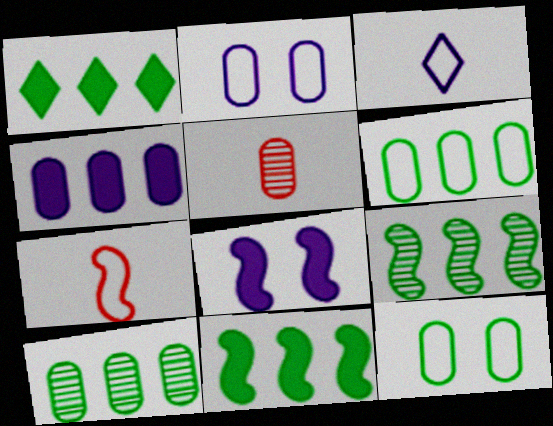[[1, 6, 9], 
[4, 5, 12], 
[7, 8, 9]]